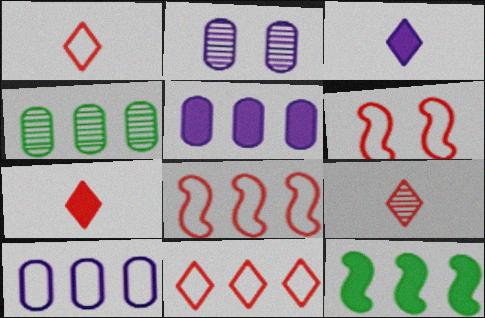[[1, 2, 12], 
[1, 7, 9], 
[3, 4, 6]]